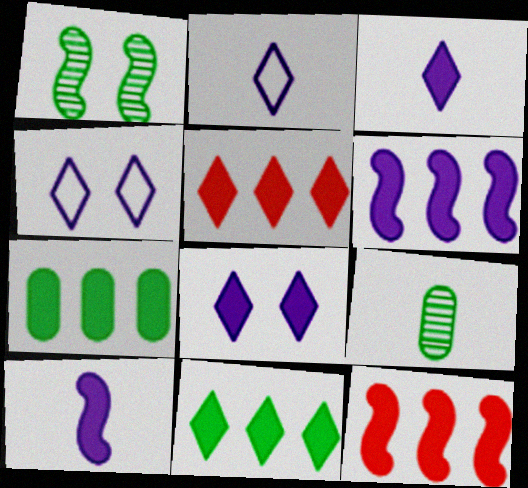[[4, 9, 12], 
[5, 6, 7]]